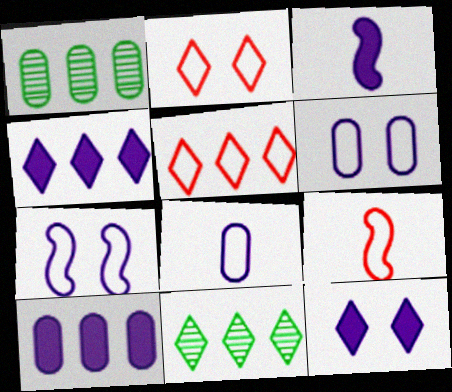[[1, 2, 3], 
[1, 9, 12], 
[3, 10, 12], 
[4, 5, 11]]